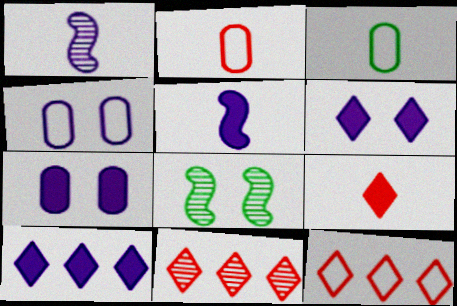[[1, 3, 9], 
[1, 4, 10], 
[2, 8, 10], 
[5, 7, 10]]